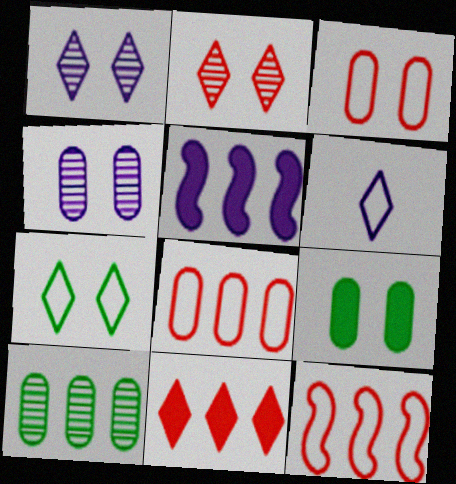[[3, 4, 9], 
[4, 5, 6]]